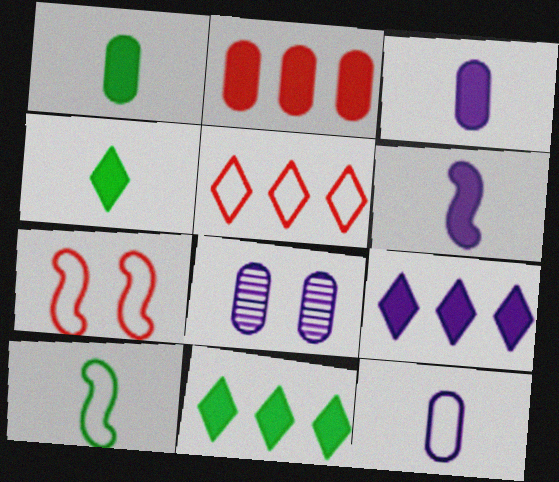[]